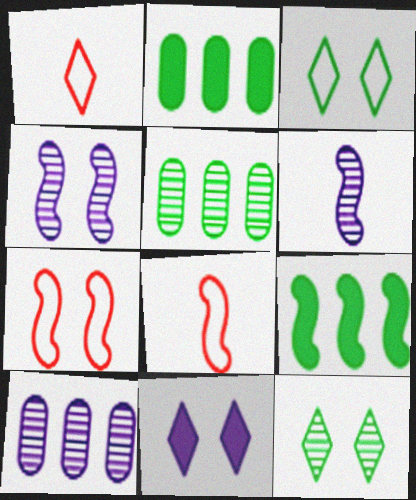[[1, 2, 4], 
[4, 8, 9], 
[5, 8, 11], 
[6, 7, 9]]